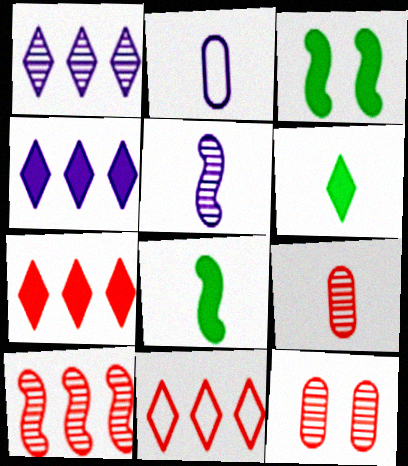[]